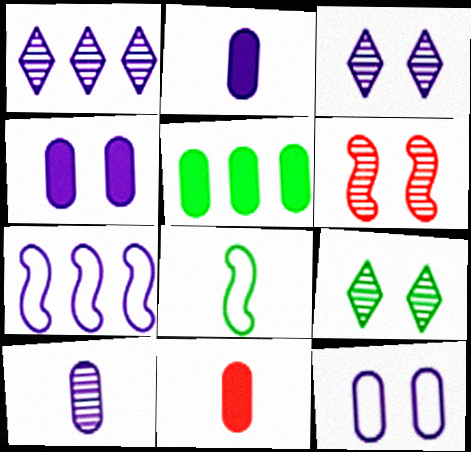[[2, 3, 7], 
[4, 5, 11], 
[5, 8, 9], 
[7, 9, 11]]